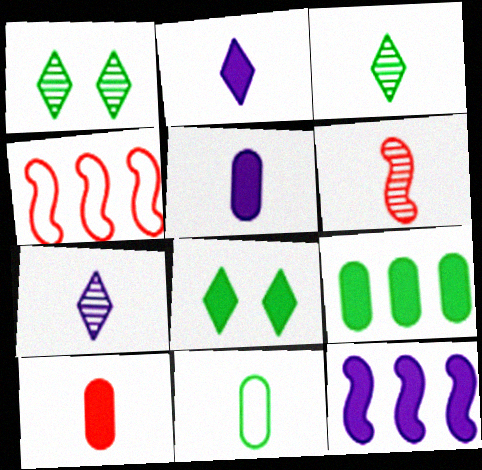[[1, 4, 5], 
[2, 6, 11], 
[8, 10, 12]]